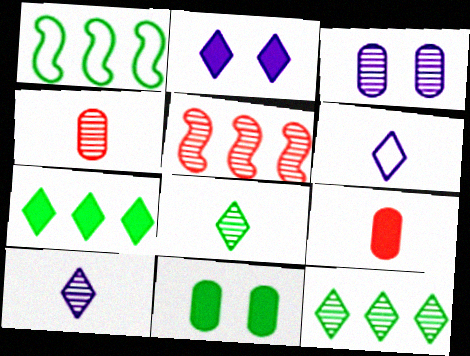[[1, 2, 4], 
[1, 8, 11], 
[3, 5, 8], 
[5, 6, 11]]